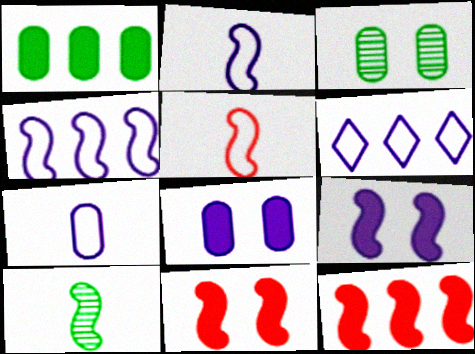[[4, 10, 11]]